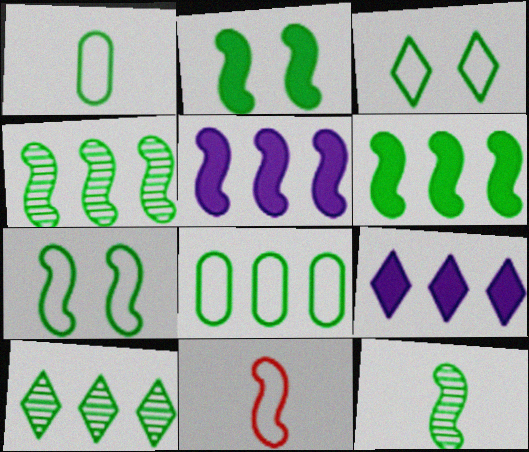[[1, 2, 10], 
[6, 7, 12], 
[6, 8, 10]]